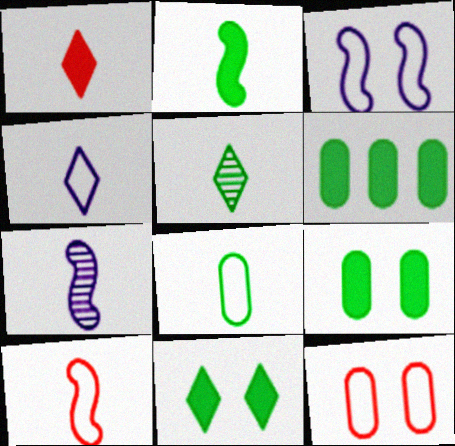[[1, 4, 5], 
[1, 7, 8], 
[2, 5, 8], 
[2, 6, 11], 
[2, 7, 10], 
[4, 8, 10]]